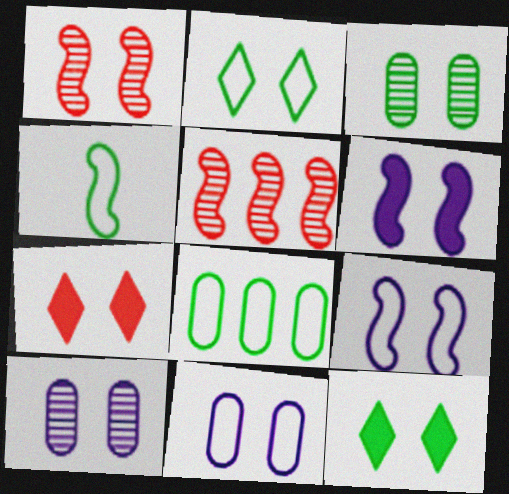[[1, 11, 12], 
[2, 4, 8], 
[3, 7, 9], 
[4, 5, 6]]